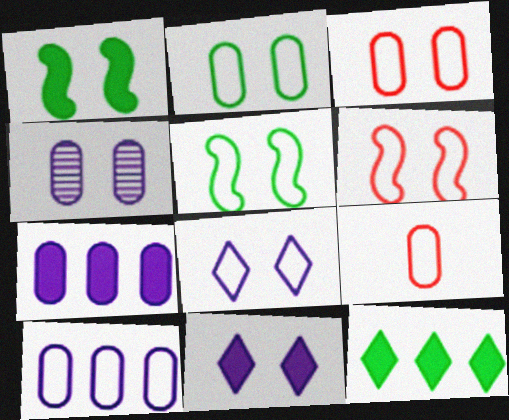[[2, 6, 8], 
[2, 9, 10], 
[3, 5, 8]]